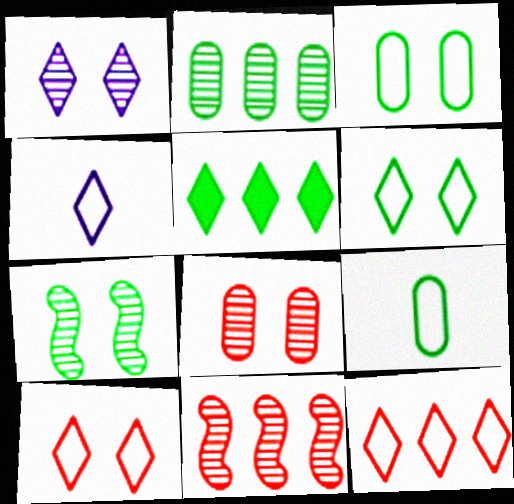[[1, 7, 8], 
[4, 6, 12], 
[5, 7, 9]]